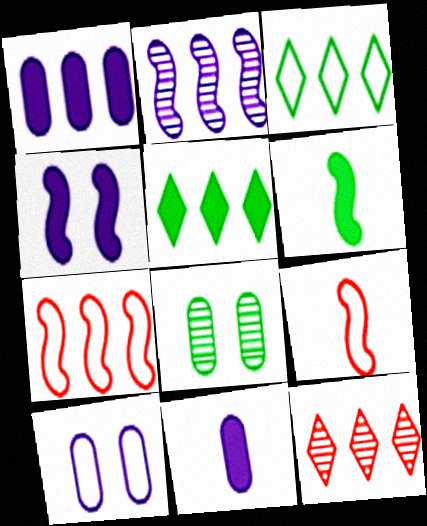[[3, 6, 8], 
[3, 9, 10], 
[6, 10, 12]]